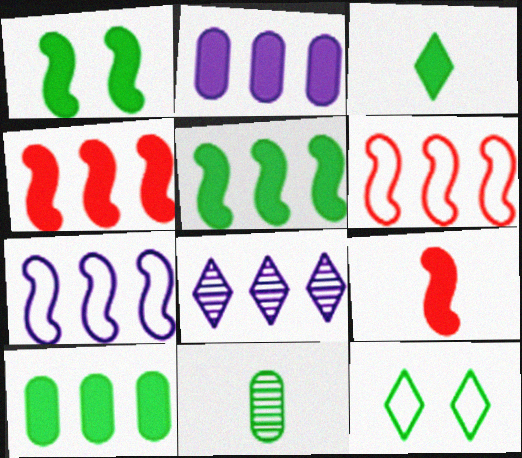[[1, 3, 10], 
[2, 7, 8], 
[5, 11, 12], 
[6, 8, 10]]